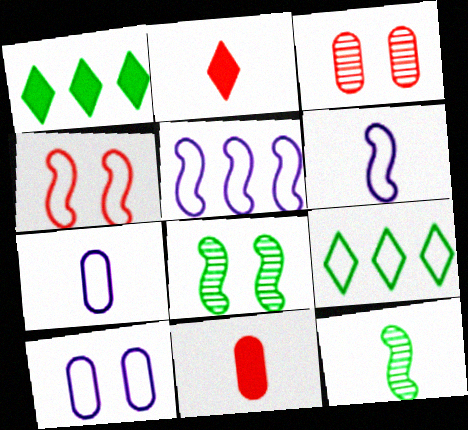[[1, 3, 6], 
[2, 7, 12], 
[4, 7, 9]]